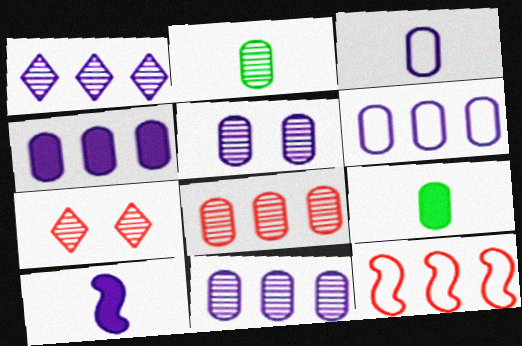[[2, 5, 8], 
[3, 4, 5], 
[4, 6, 11]]